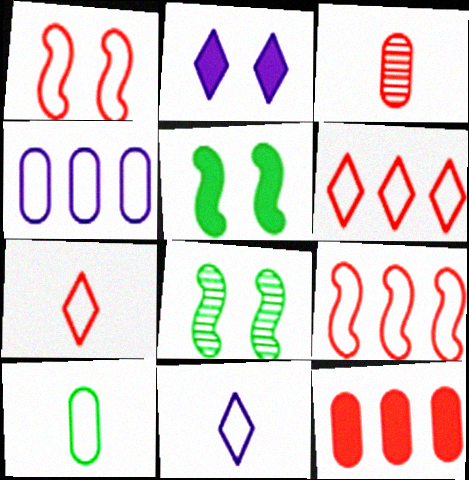[[8, 11, 12]]